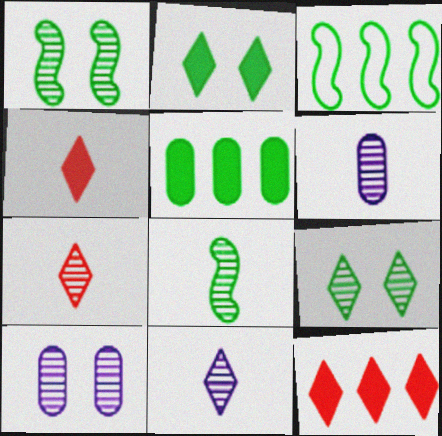[[3, 4, 10], 
[6, 7, 8]]